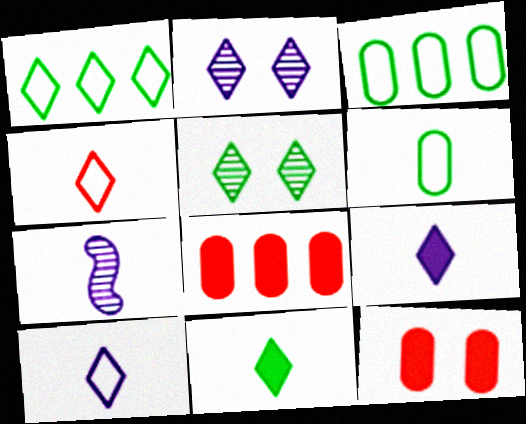[[1, 5, 11], 
[1, 7, 12]]